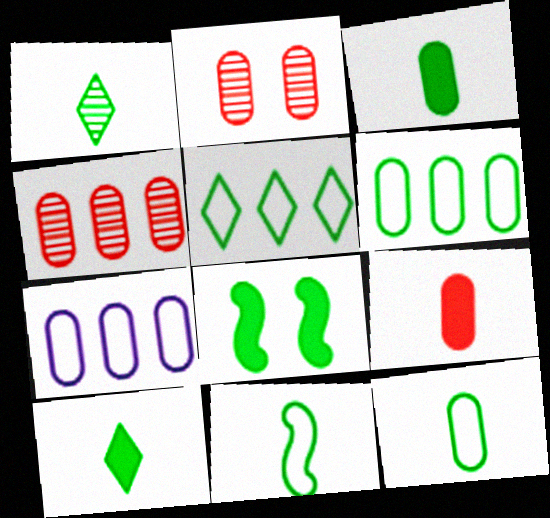[[1, 3, 11], 
[1, 6, 8], 
[2, 3, 7]]